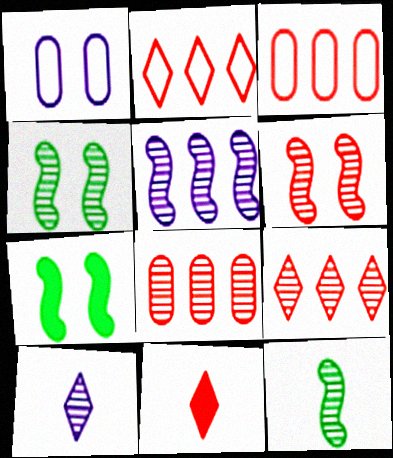[[3, 6, 11], 
[3, 7, 10], 
[4, 8, 10], 
[5, 6, 12]]